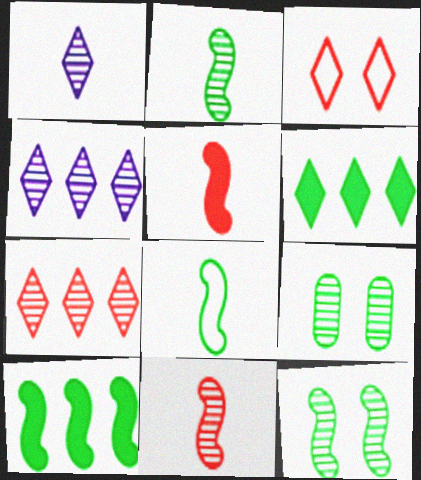[[1, 3, 6], 
[4, 9, 11], 
[6, 8, 9], 
[8, 10, 12]]